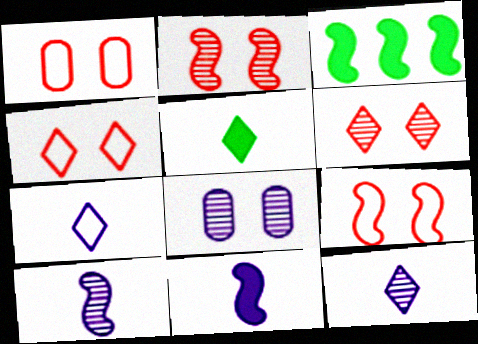[[1, 3, 12], 
[1, 4, 9], 
[3, 9, 10]]